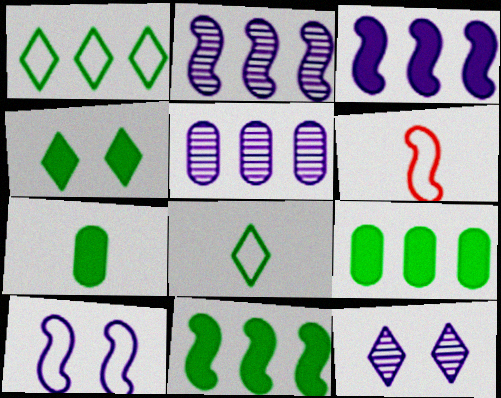[[4, 5, 6], 
[4, 7, 11], 
[6, 9, 12]]